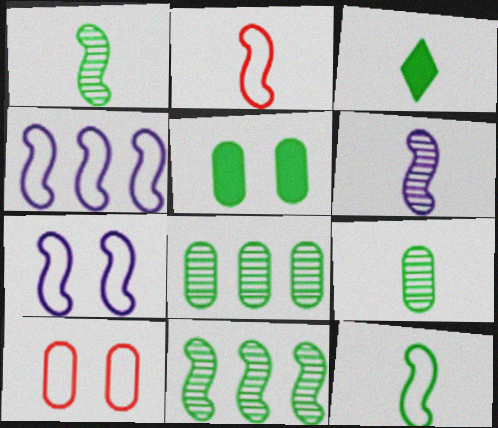[[3, 9, 12]]